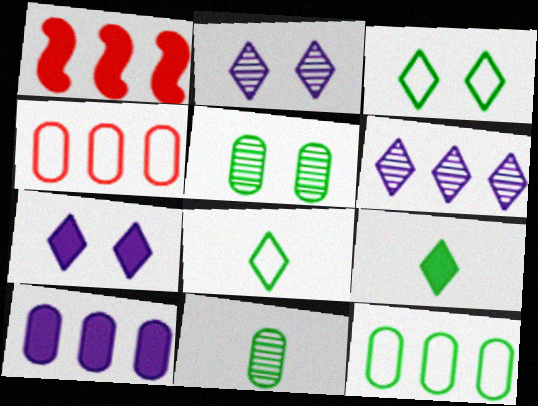[[1, 6, 12]]